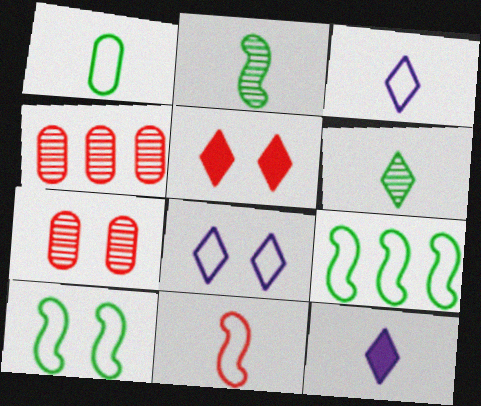[[1, 3, 11], 
[4, 5, 11], 
[4, 10, 12], 
[7, 9, 12]]